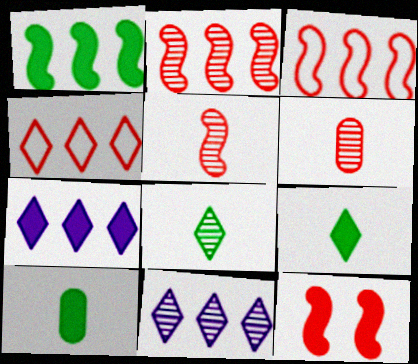[[3, 5, 12], 
[4, 6, 12], 
[7, 10, 12]]